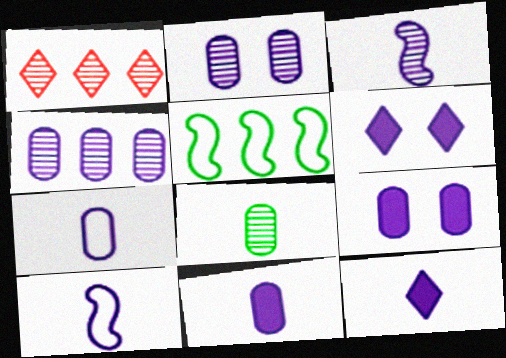[[3, 7, 12], 
[4, 6, 10], 
[4, 7, 9]]